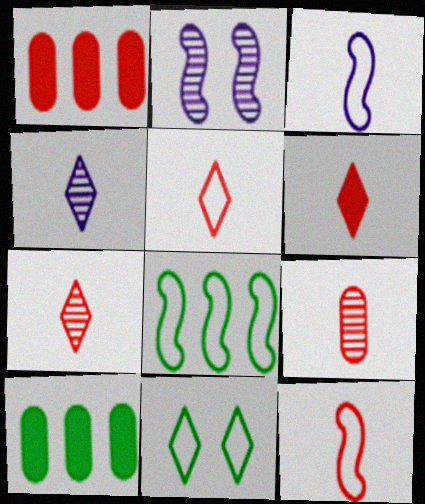[[2, 5, 10], 
[5, 6, 7], 
[6, 9, 12]]